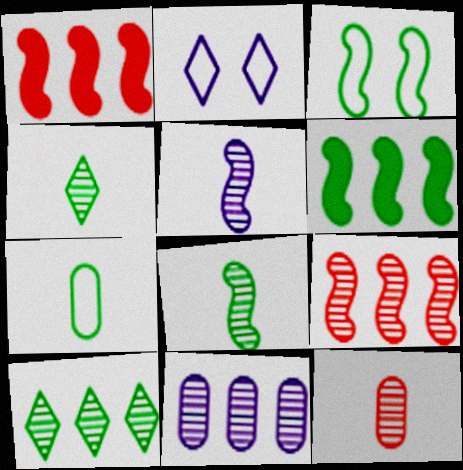[[1, 3, 5], 
[2, 6, 12], 
[3, 6, 8], 
[4, 5, 12], 
[9, 10, 11]]